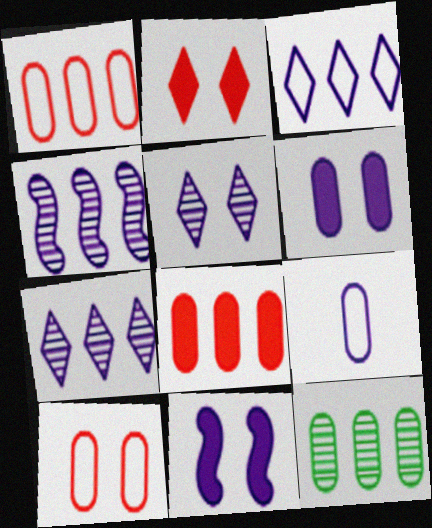[[7, 9, 11]]